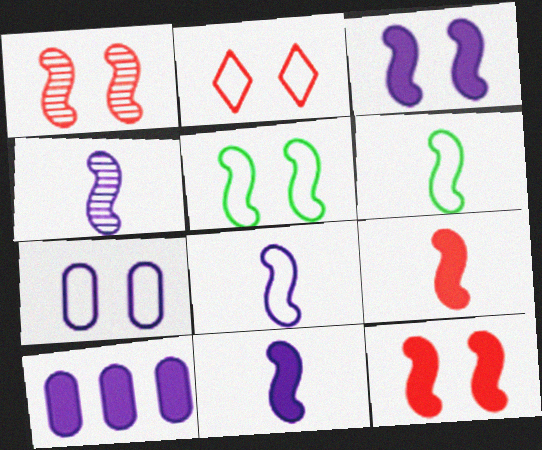[[1, 3, 5], 
[2, 5, 7], 
[4, 6, 9], 
[4, 8, 11]]